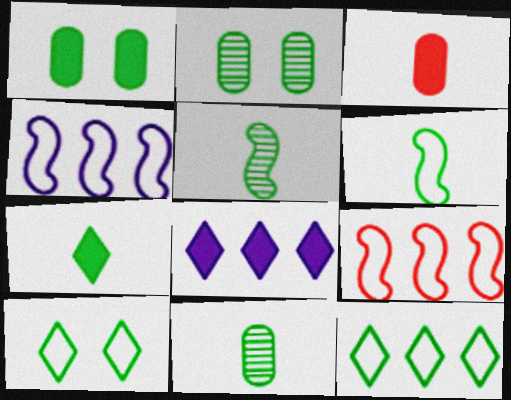[[1, 5, 12], 
[6, 7, 11]]